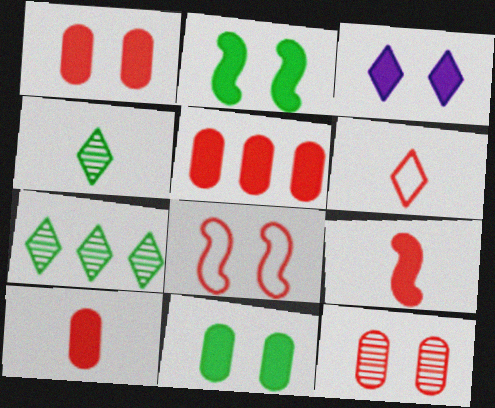[[1, 2, 3], 
[1, 5, 10], 
[3, 6, 7]]